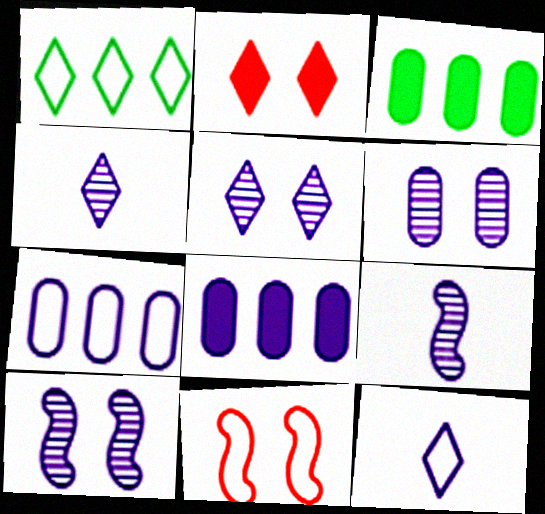[[1, 2, 4], 
[3, 4, 11], 
[5, 6, 10], 
[8, 10, 12]]